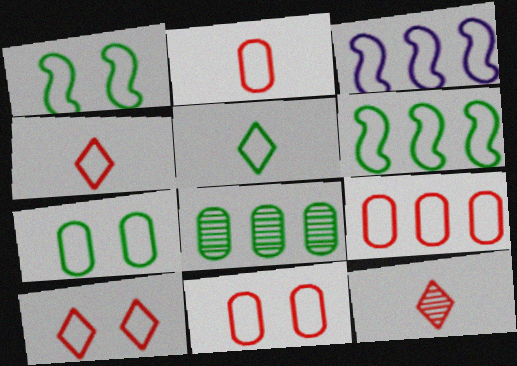[[2, 9, 11], 
[3, 4, 7], 
[3, 5, 11], 
[5, 6, 7]]